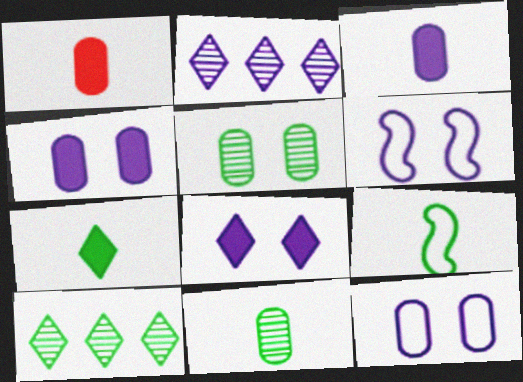[[1, 6, 10], 
[2, 3, 6], 
[7, 9, 11]]